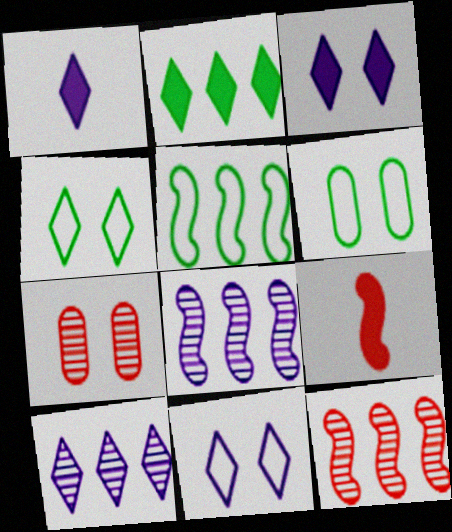[[1, 5, 7], 
[1, 6, 12], 
[1, 10, 11], 
[6, 9, 10]]